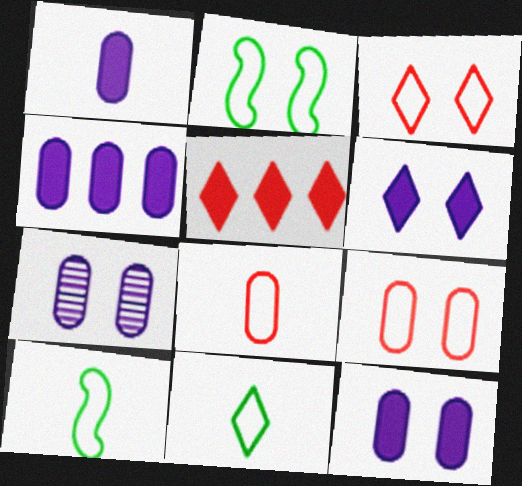[[1, 4, 12], 
[5, 7, 10]]